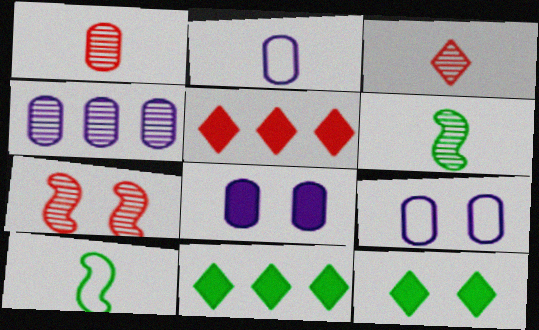[[2, 4, 8], 
[2, 7, 11], 
[5, 6, 9], 
[7, 9, 12]]